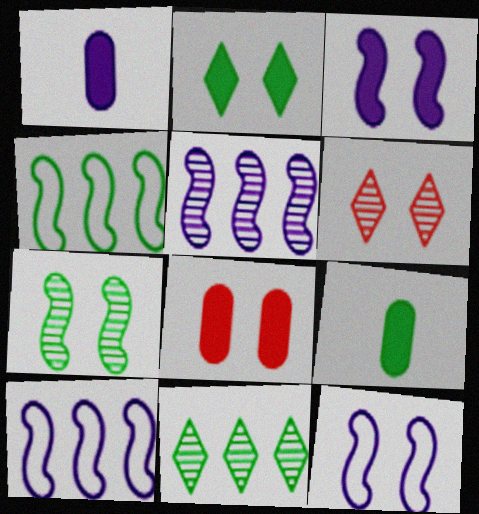[[1, 4, 6], 
[2, 3, 8], 
[6, 9, 10]]